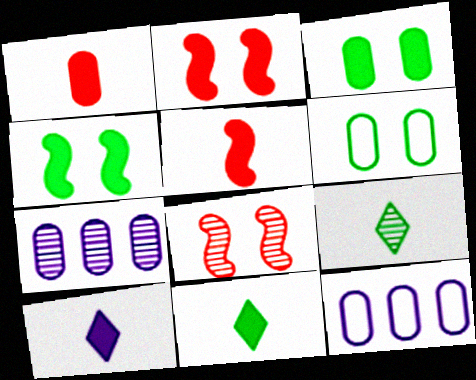[[1, 6, 7], 
[2, 9, 12], 
[7, 8, 9], 
[8, 11, 12]]